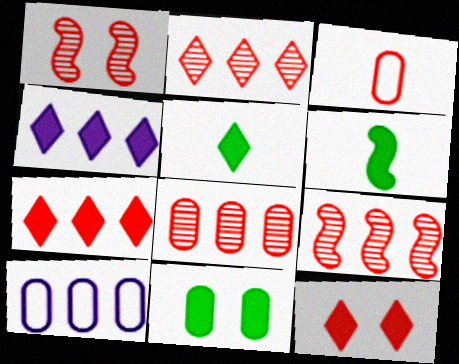[[1, 3, 7], 
[1, 5, 10], 
[2, 8, 9], 
[3, 9, 12], 
[4, 5, 12]]